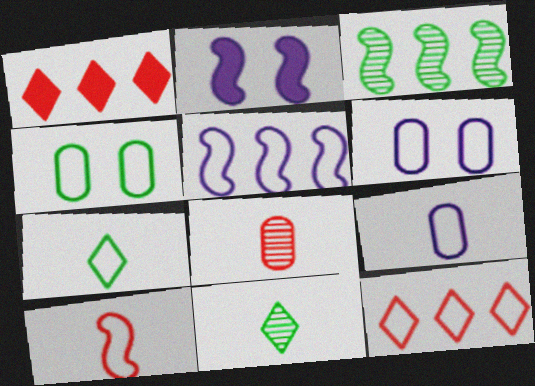[[2, 3, 10], 
[7, 9, 10]]